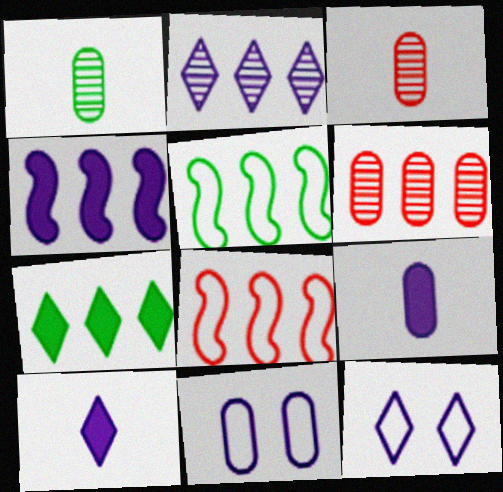[[2, 10, 12]]